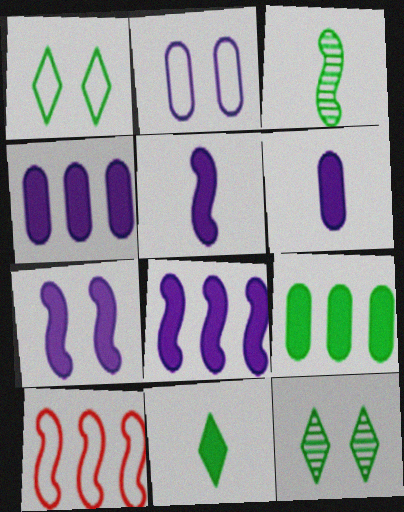[[1, 3, 9], 
[3, 7, 10], 
[5, 7, 8], 
[6, 10, 12]]